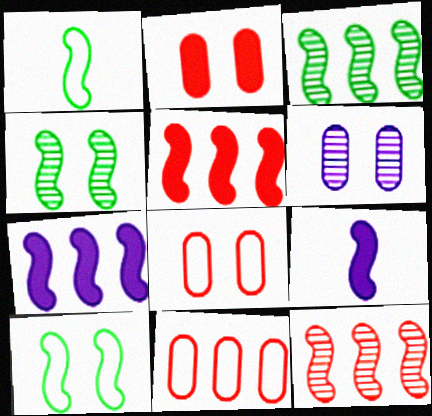[[9, 10, 12]]